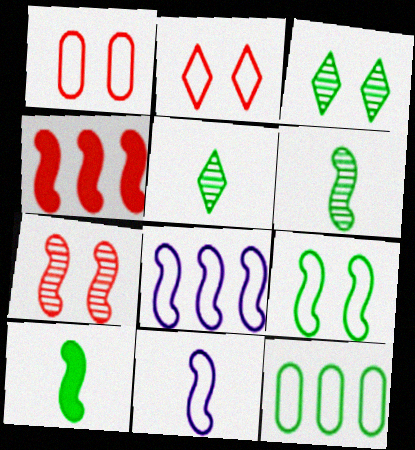[[2, 11, 12], 
[3, 10, 12], 
[7, 8, 10]]